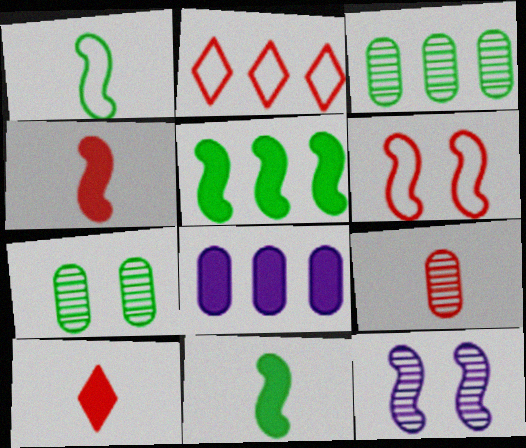[]